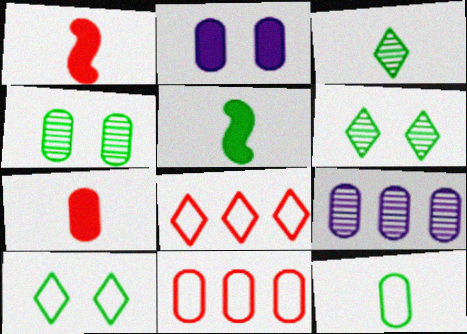[[1, 9, 10], 
[3, 5, 12]]